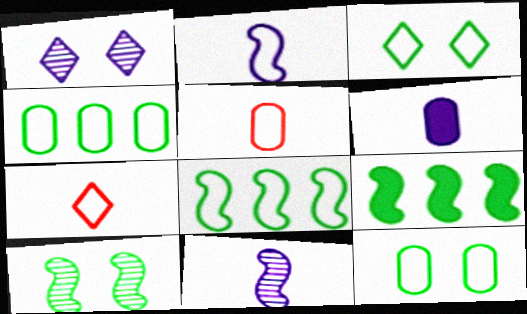[[1, 5, 9]]